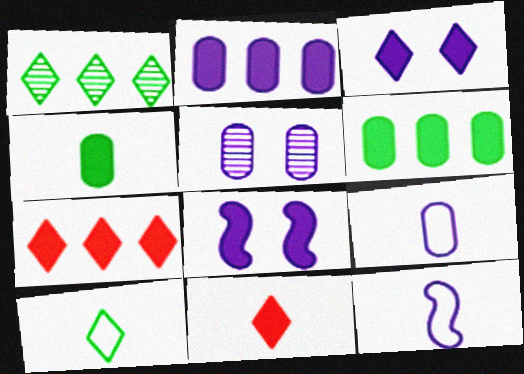[[2, 5, 9], 
[4, 7, 8], 
[6, 8, 11]]